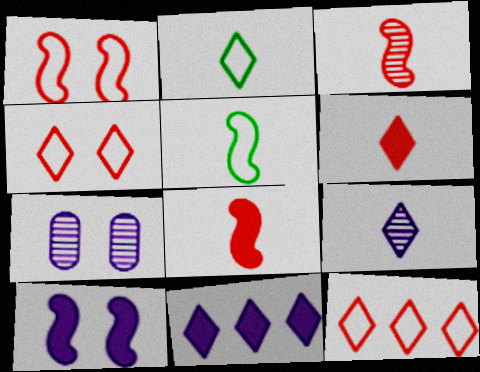[[2, 6, 9]]